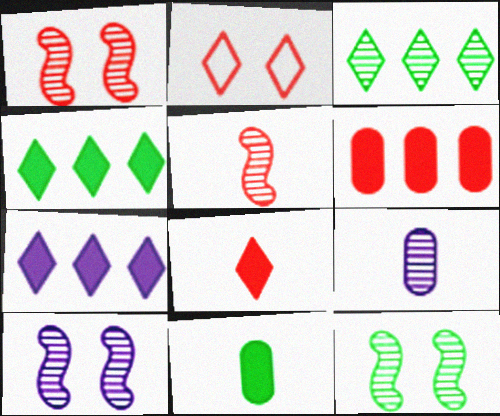[[1, 3, 9], 
[1, 10, 12], 
[2, 5, 6]]